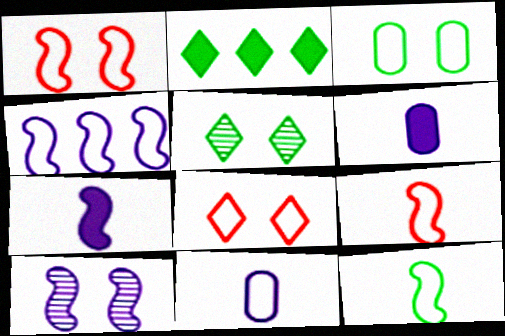[[1, 4, 12], 
[4, 7, 10]]